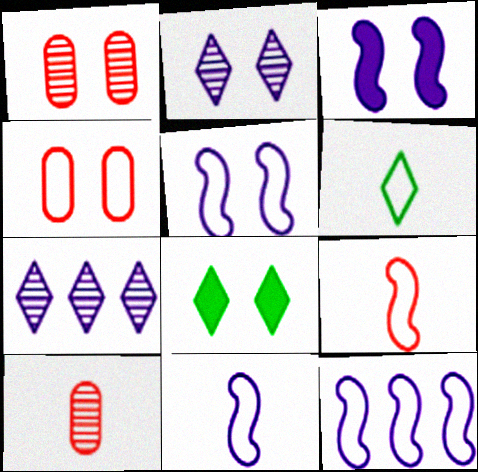[[1, 5, 8], 
[4, 6, 12], 
[5, 11, 12], 
[8, 10, 12]]